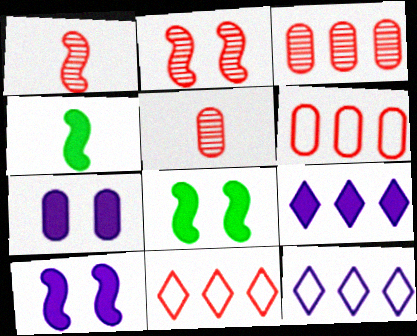[[5, 8, 12]]